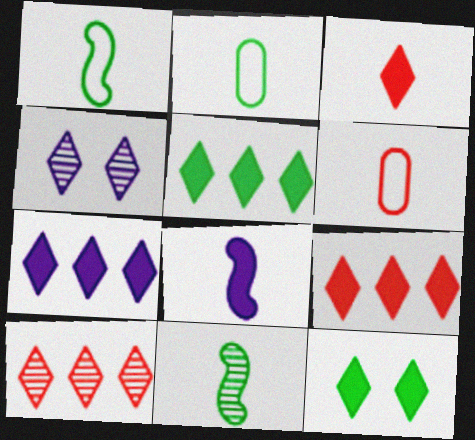[[3, 7, 12], 
[5, 7, 9]]